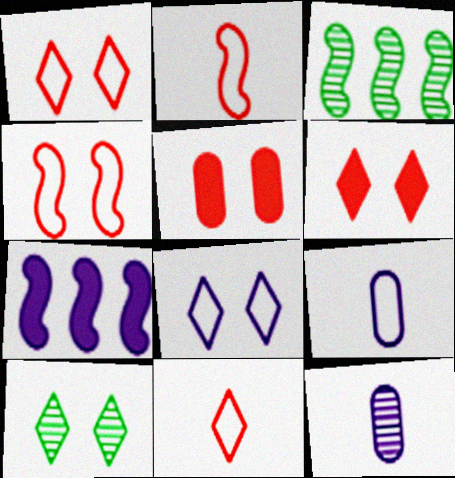[[3, 6, 9], 
[6, 8, 10], 
[7, 8, 12]]